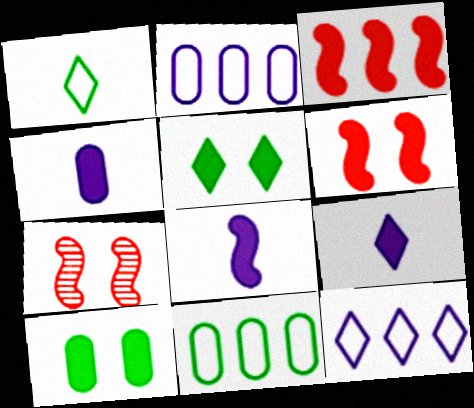[[3, 4, 5], 
[3, 9, 10], 
[4, 8, 9], 
[7, 9, 11]]